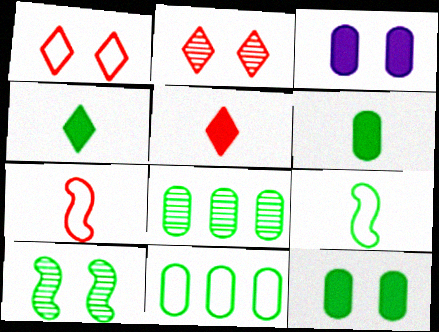[[1, 3, 10], 
[4, 10, 11]]